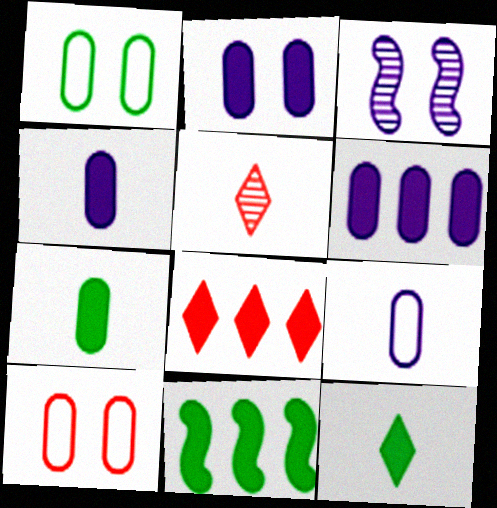[[2, 4, 6], 
[6, 8, 11]]